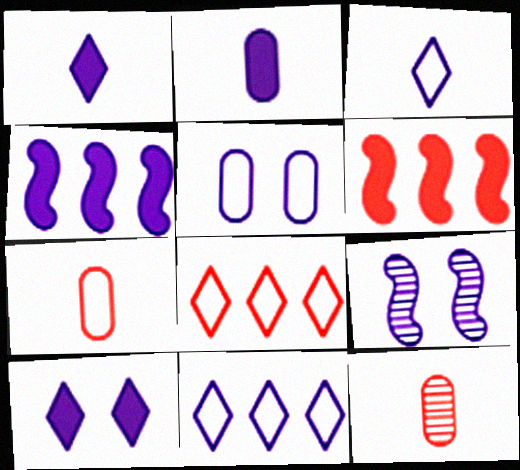[[2, 4, 10], 
[2, 9, 11], 
[5, 9, 10]]